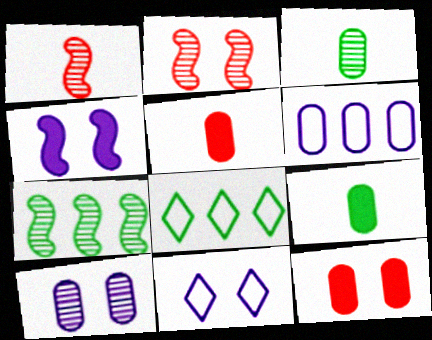[[3, 6, 12], 
[4, 10, 11], 
[5, 7, 11]]